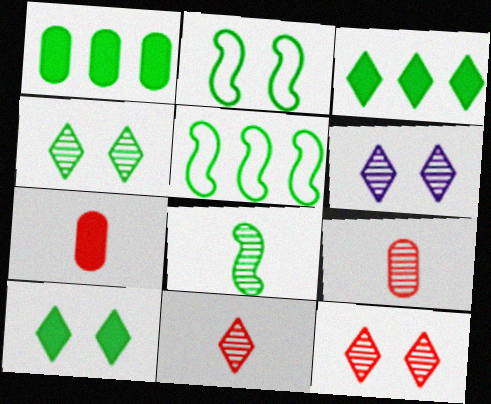[[4, 6, 12], 
[5, 6, 7]]